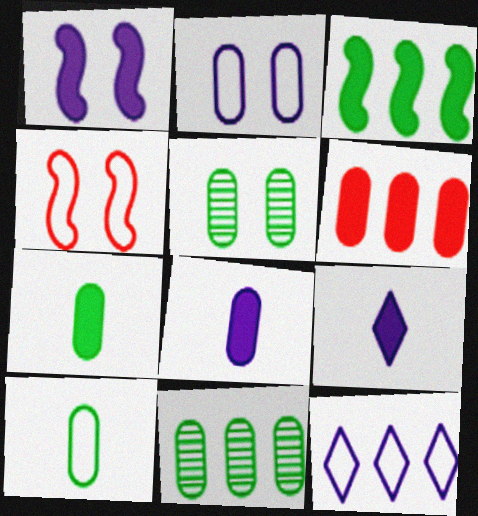[[4, 9, 11], 
[4, 10, 12]]